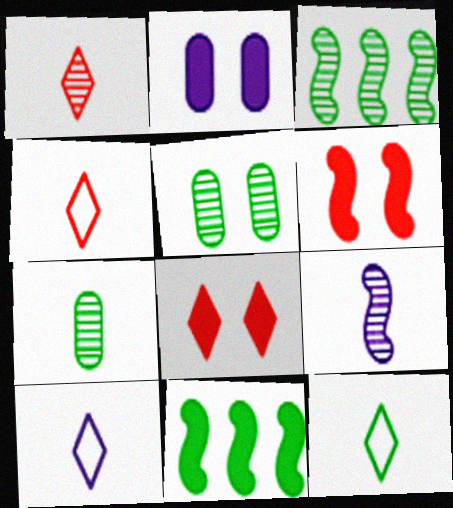[[1, 7, 9], 
[2, 3, 4], 
[4, 10, 12], 
[5, 11, 12]]